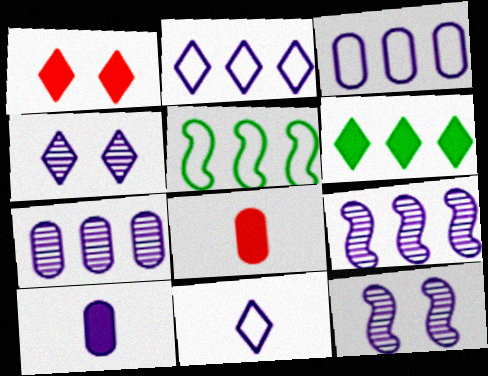[[2, 10, 12], 
[4, 5, 8]]